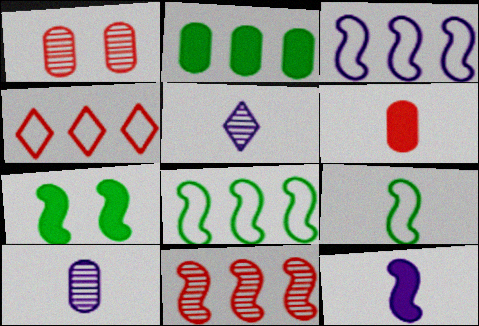[[4, 7, 10], 
[5, 6, 9]]